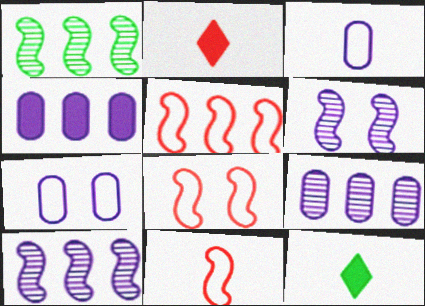[[1, 2, 7], 
[5, 8, 11], 
[8, 9, 12]]